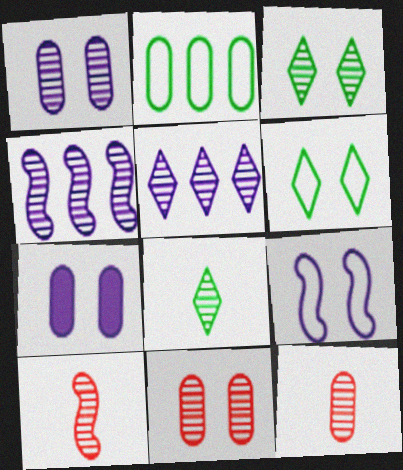[[2, 7, 12], 
[3, 4, 12], 
[4, 8, 11]]